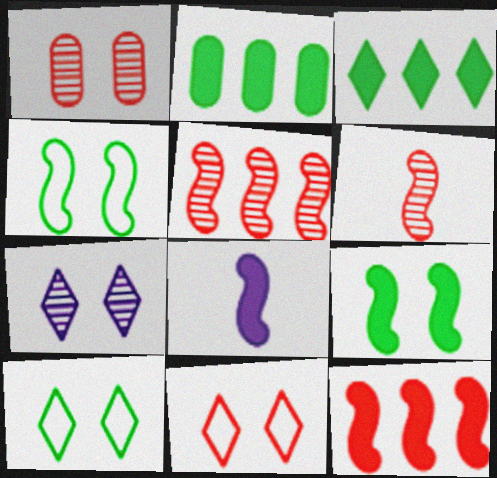[[4, 5, 8], 
[8, 9, 12]]